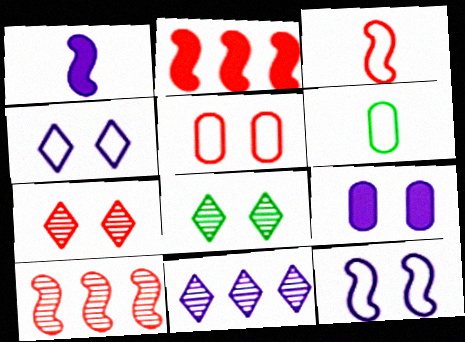[]